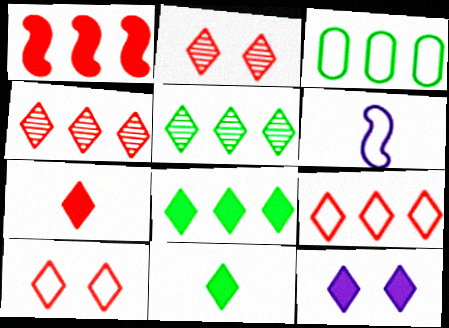[[2, 7, 9], 
[3, 6, 10], 
[4, 7, 10], 
[7, 8, 12]]